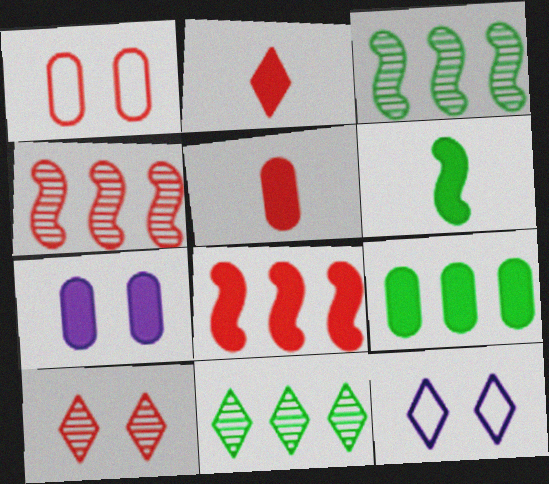[[1, 2, 4], 
[2, 11, 12], 
[3, 5, 12], 
[5, 7, 9]]